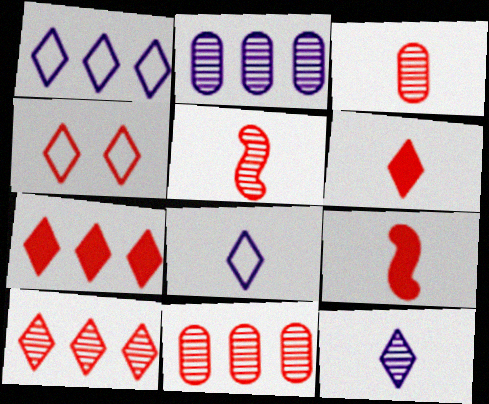[[4, 6, 10], 
[4, 9, 11]]